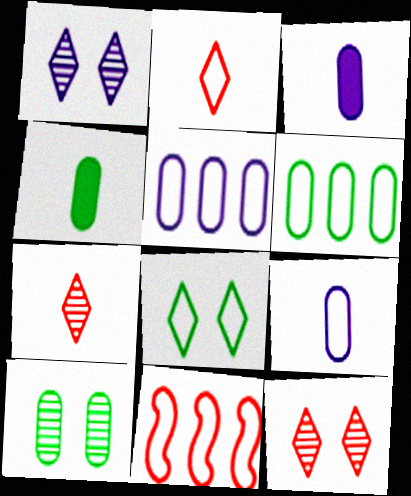[[1, 4, 11], 
[4, 6, 10], 
[8, 9, 11]]